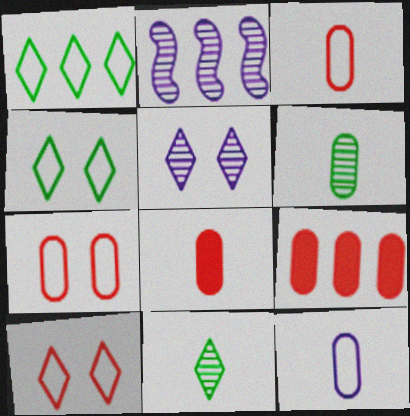[[1, 2, 9], 
[2, 4, 8], 
[6, 8, 12]]